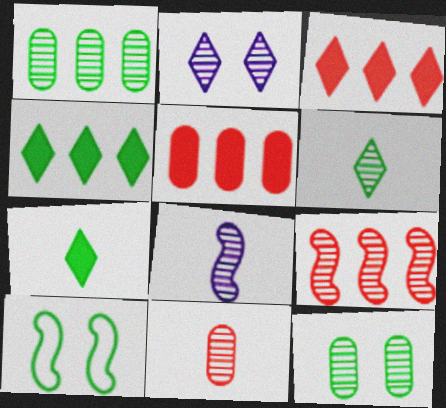[[1, 7, 10], 
[6, 8, 11]]